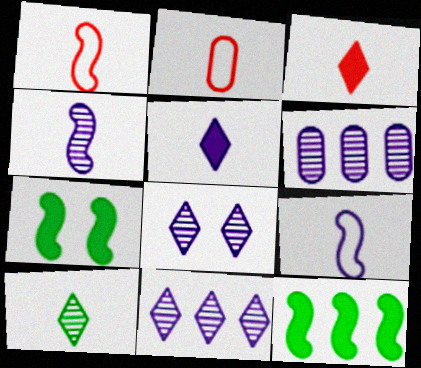[[2, 7, 11], 
[2, 8, 12], 
[4, 6, 8]]